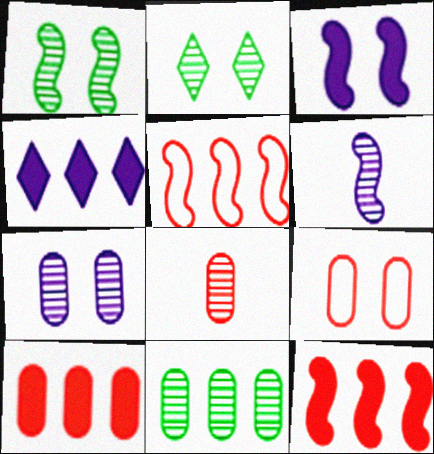[[2, 3, 9], 
[4, 5, 11], 
[7, 8, 11], 
[8, 9, 10]]